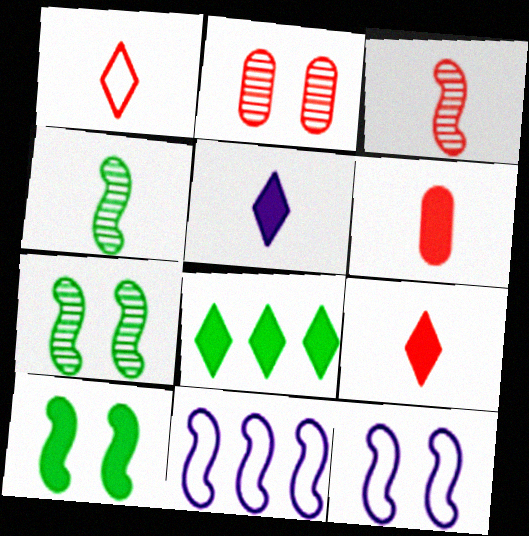[[1, 3, 6], 
[3, 10, 11]]